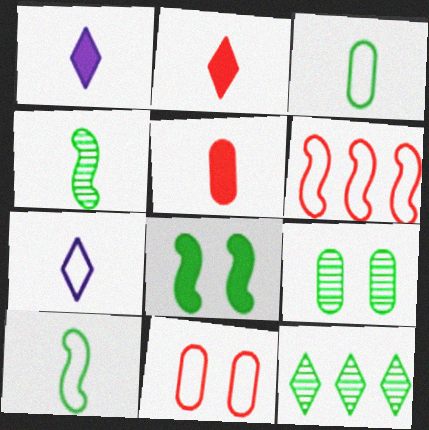[[1, 6, 9], 
[3, 8, 12], 
[4, 5, 7], 
[4, 9, 12]]